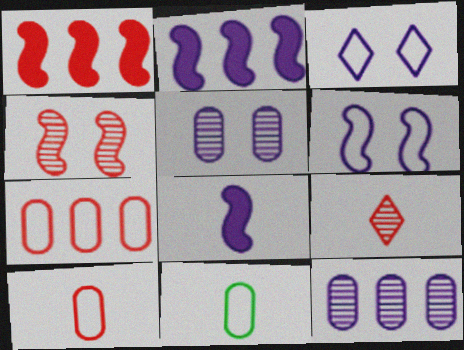[[3, 8, 12], 
[8, 9, 11]]